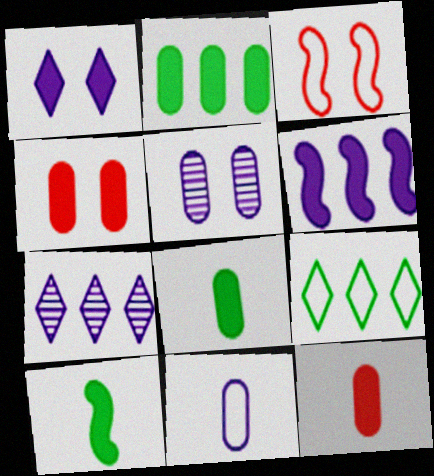[[3, 7, 8], 
[3, 9, 11]]